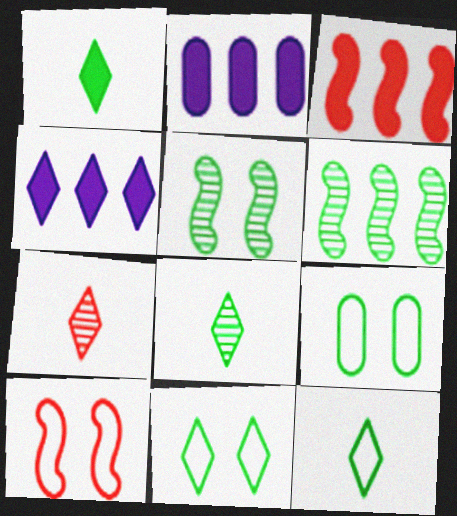[[1, 6, 9], 
[1, 8, 12], 
[2, 8, 10], 
[4, 7, 11]]